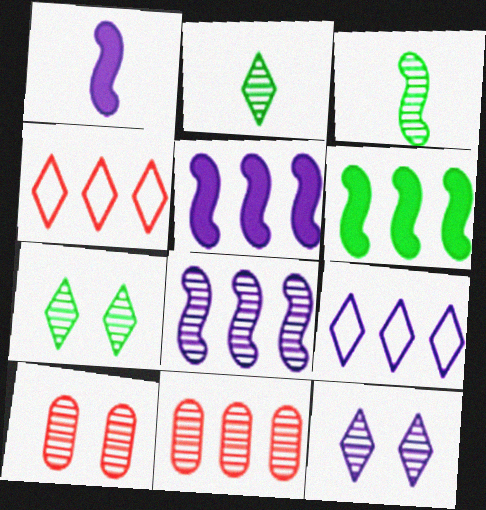[[2, 8, 10], 
[3, 11, 12], 
[6, 9, 11]]